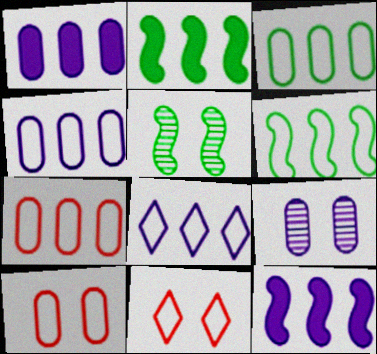[[3, 4, 7], 
[6, 7, 8]]